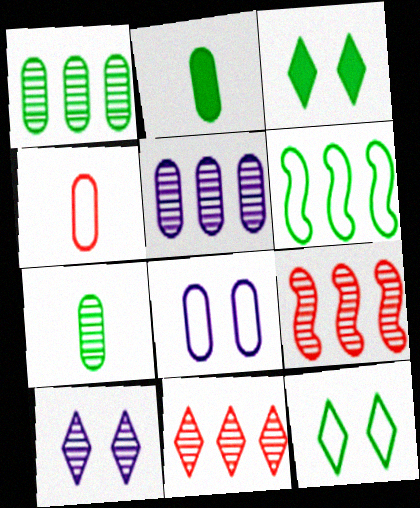[[3, 6, 7], 
[7, 9, 10]]